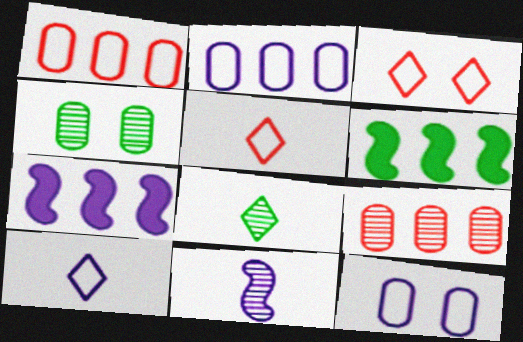[[4, 5, 7]]